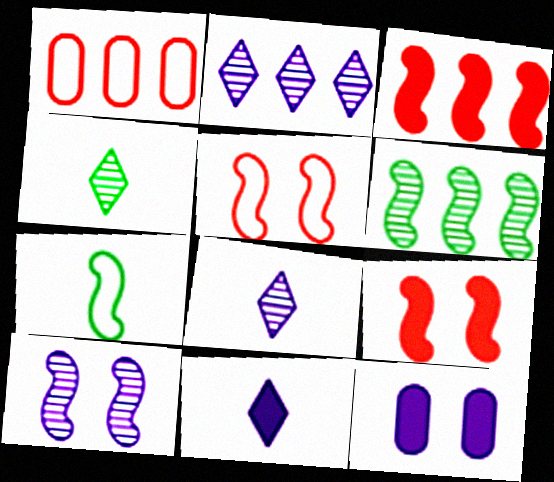[[3, 7, 10]]